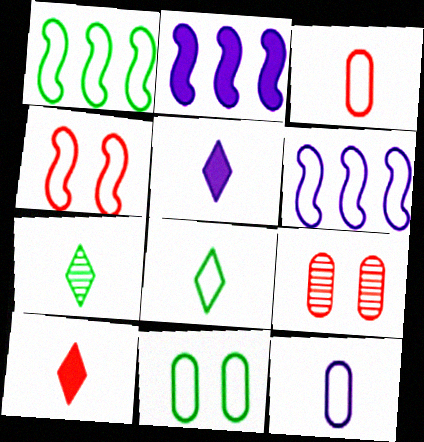[[1, 5, 9], 
[1, 8, 11], 
[2, 8, 9]]